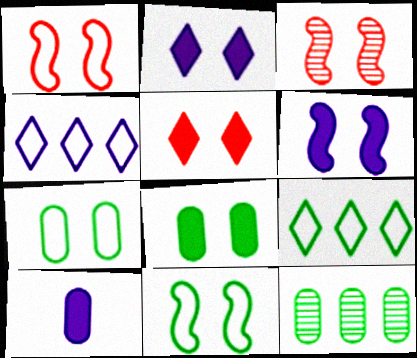[[2, 3, 7], 
[3, 6, 11], 
[3, 9, 10], 
[5, 6, 8]]